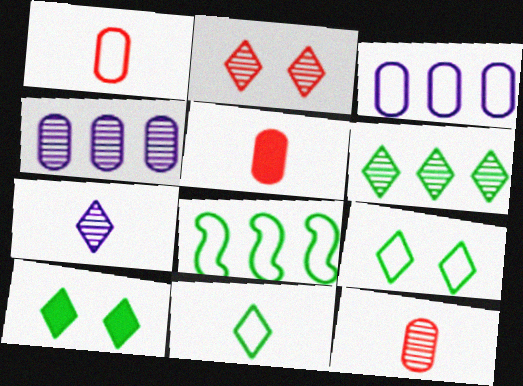[[1, 5, 12], 
[2, 6, 7], 
[6, 10, 11]]